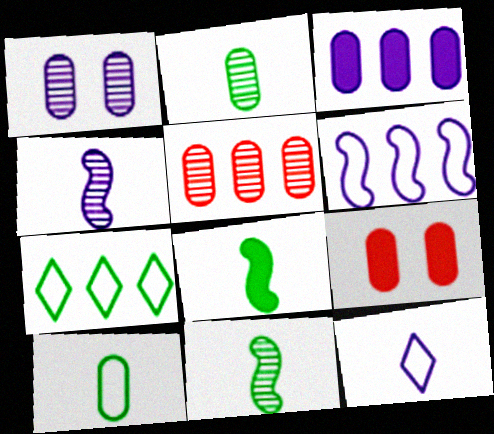[[1, 2, 5], 
[4, 7, 9]]